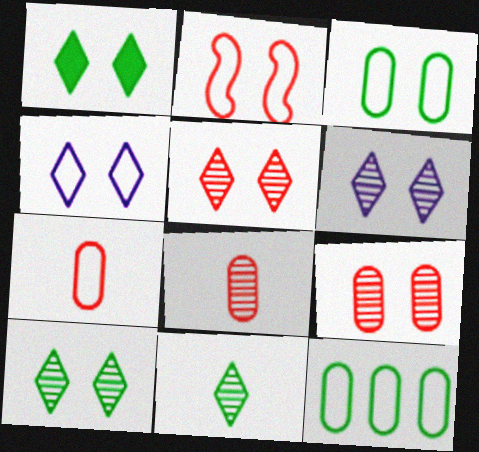[[1, 4, 5], 
[2, 3, 4], 
[5, 6, 10]]